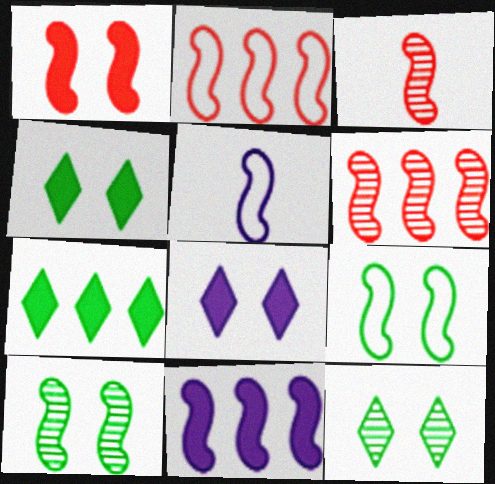[[1, 2, 3], 
[2, 5, 9], 
[3, 9, 11]]